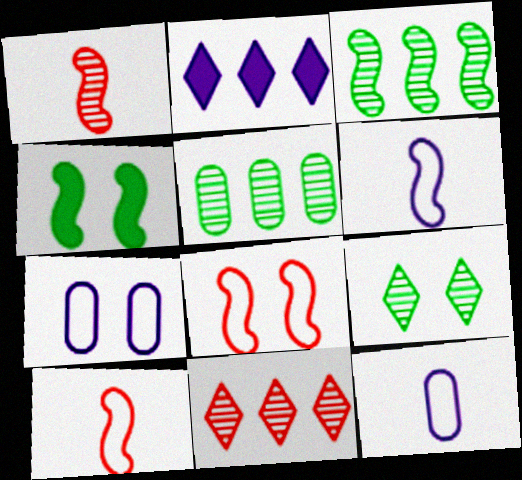[[4, 11, 12]]